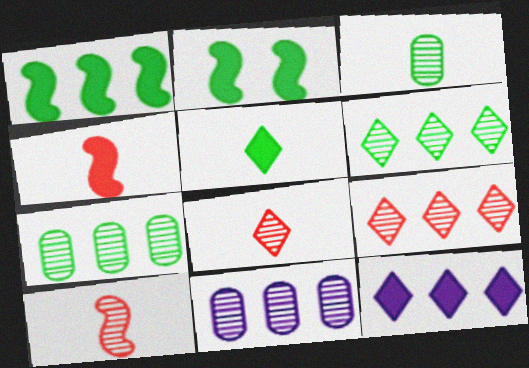[]